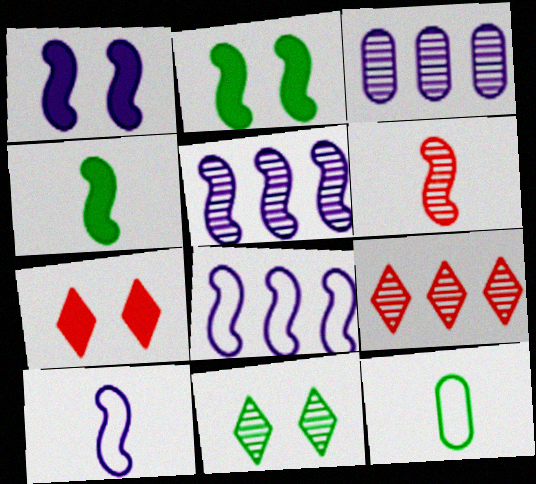[[1, 5, 10], 
[1, 9, 12], 
[2, 6, 8], 
[3, 6, 11], 
[4, 6, 10], 
[5, 7, 12]]